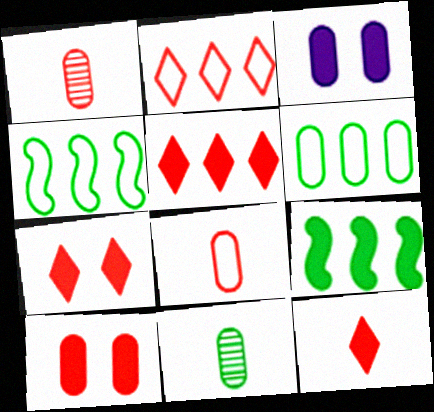[[1, 3, 6], 
[3, 9, 12], 
[5, 7, 12]]